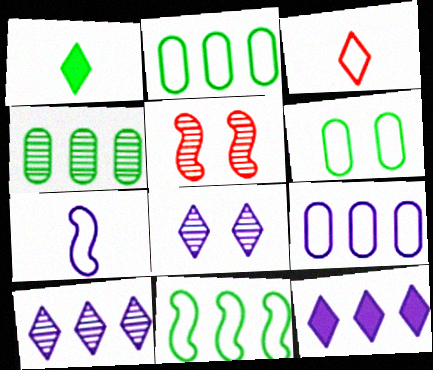[[1, 5, 9]]